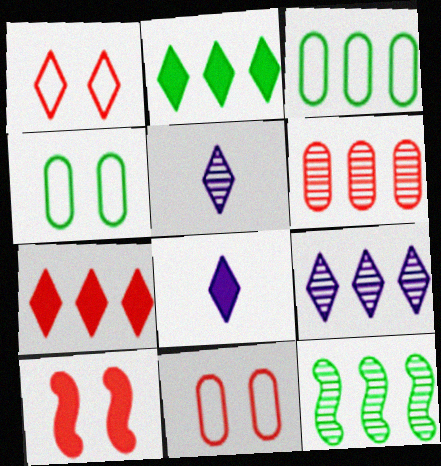[[1, 2, 5], 
[2, 3, 12], 
[3, 5, 10], 
[6, 9, 12], 
[8, 11, 12]]